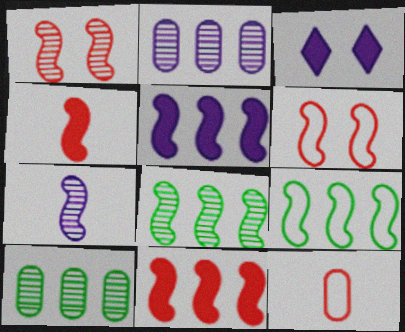[[1, 7, 8], 
[3, 8, 12]]